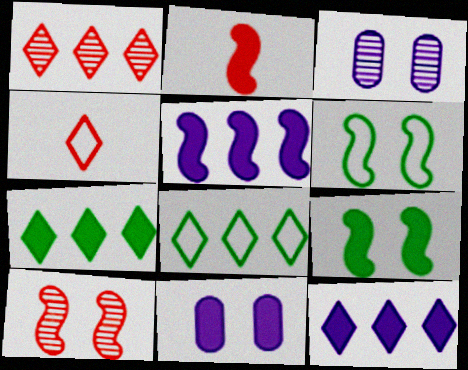[[1, 8, 12], 
[2, 3, 8], 
[2, 5, 9], 
[2, 7, 11]]